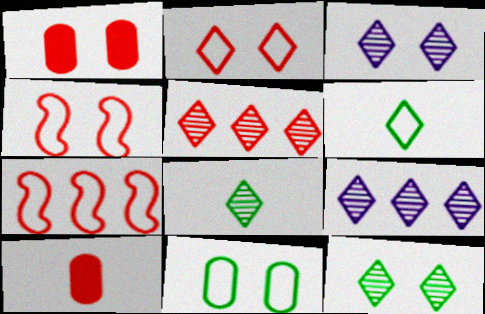[[3, 5, 8], 
[4, 5, 10]]